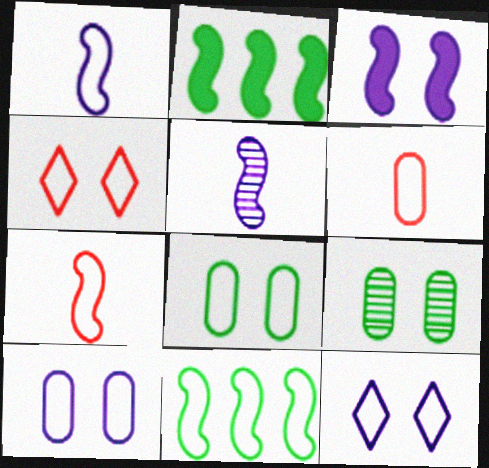[[3, 4, 9], 
[6, 11, 12]]